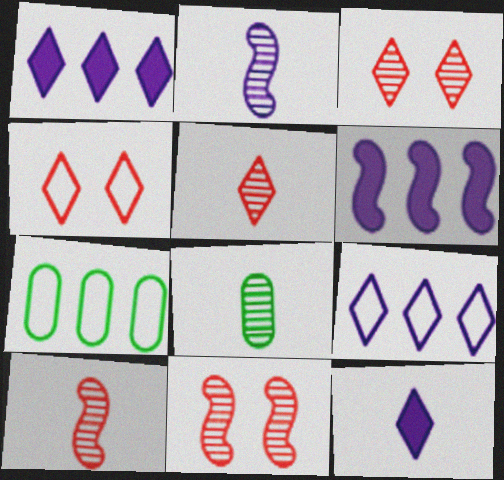[[2, 5, 8], 
[4, 6, 8], 
[7, 11, 12]]